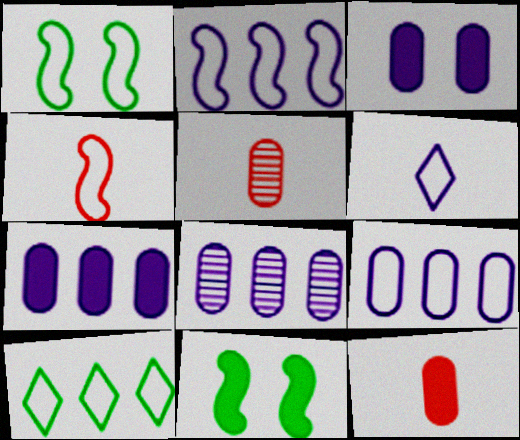[[1, 2, 4], 
[7, 8, 9]]